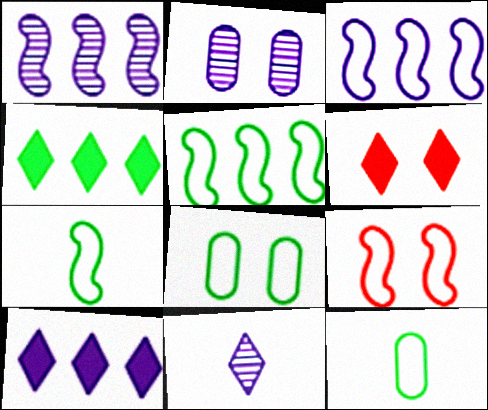[[1, 2, 11], 
[1, 6, 12], 
[3, 7, 9]]